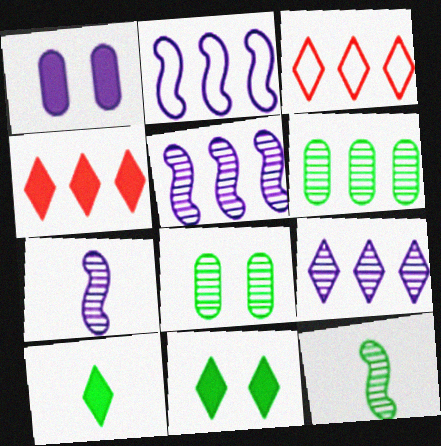[[1, 3, 12], 
[2, 4, 6]]